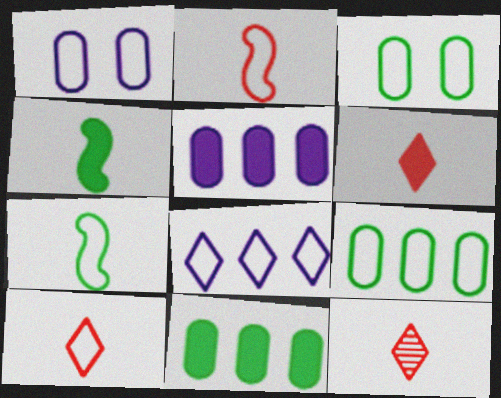[[2, 3, 8], 
[6, 10, 12]]